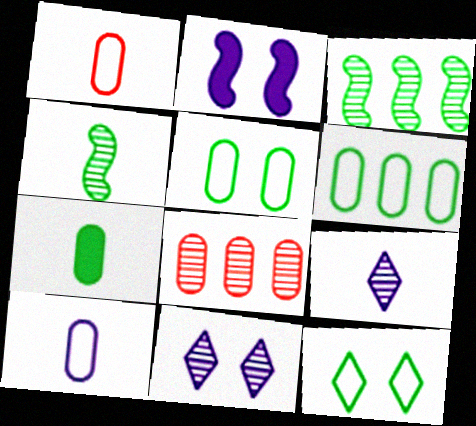[[3, 7, 12], 
[4, 8, 11]]